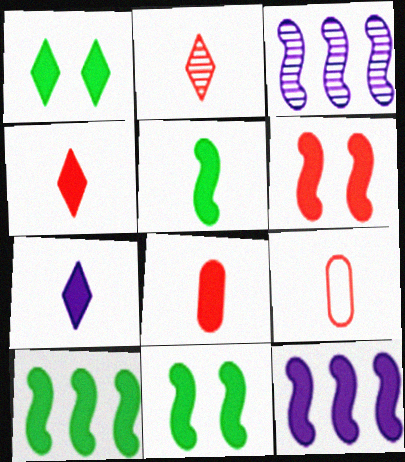[[1, 3, 9], 
[1, 8, 12], 
[5, 6, 12], 
[5, 7, 8], 
[5, 10, 11]]